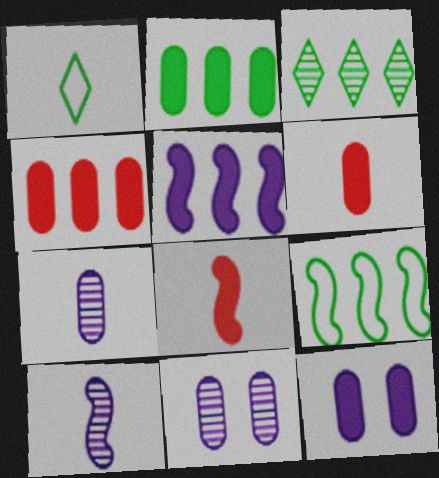[[1, 6, 10], 
[1, 7, 8], 
[2, 3, 9], 
[2, 6, 12]]